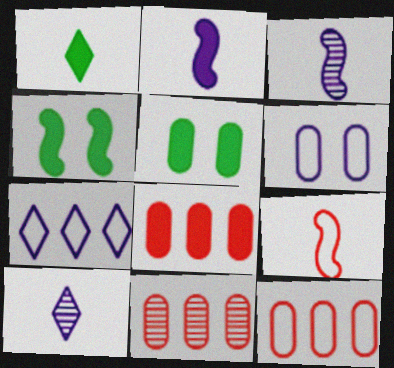[[4, 10, 12], 
[8, 11, 12]]